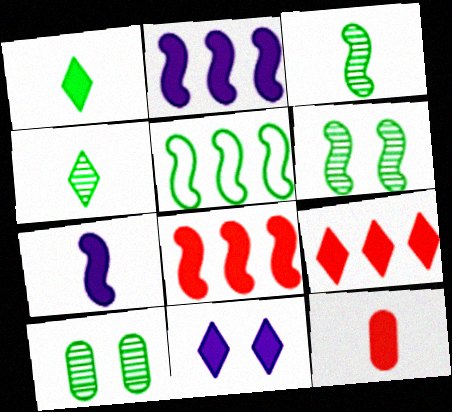[[1, 5, 10], 
[1, 7, 12], 
[1, 9, 11]]